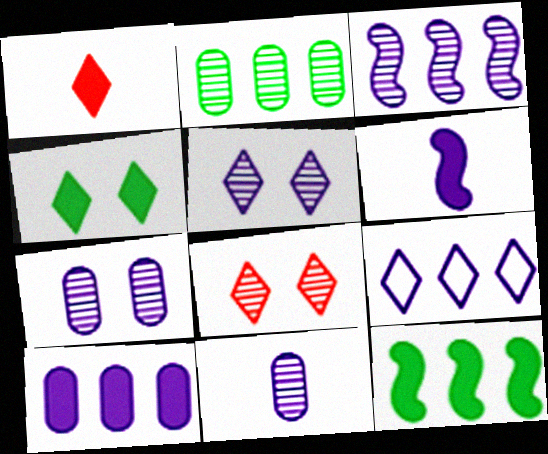[[3, 5, 11], 
[3, 9, 10], 
[6, 7, 9]]